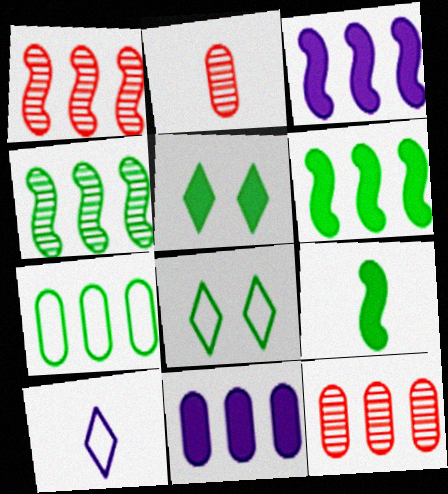[[2, 3, 8], 
[2, 9, 10], 
[7, 11, 12]]